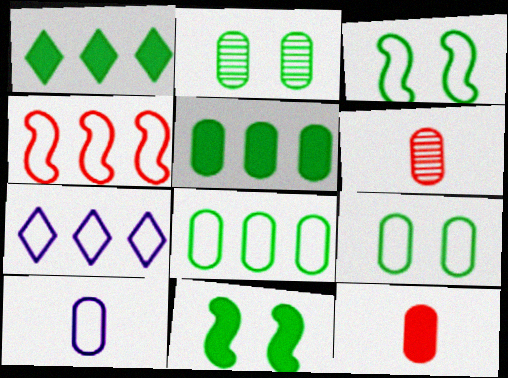[[4, 7, 8], 
[6, 7, 11]]